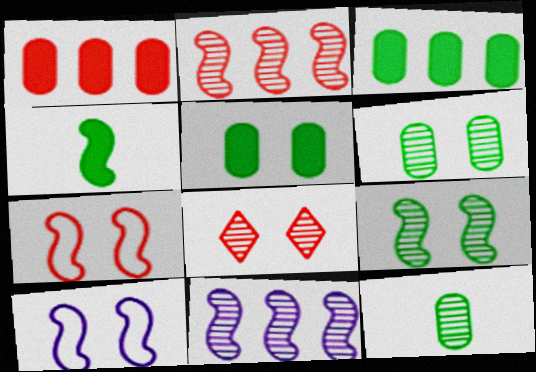[[2, 4, 10], 
[4, 7, 11], 
[5, 8, 10], 
[8, 11, 12]]